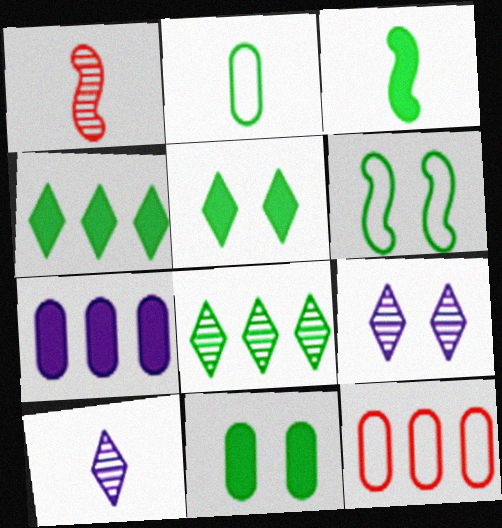[[3, 4, 11], 
[3, 9, 12]]